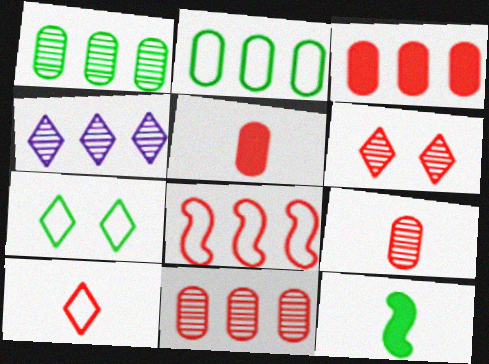[[1, 7, 12], 
[5, 6, 8]]